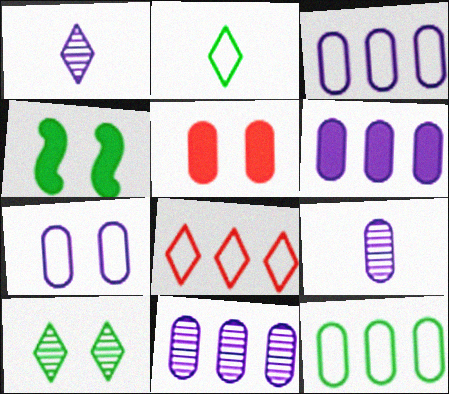[[3, 6, 11], 
[4, 8, 9], 
[5, 9, 12], 
[6, 7, 9]]